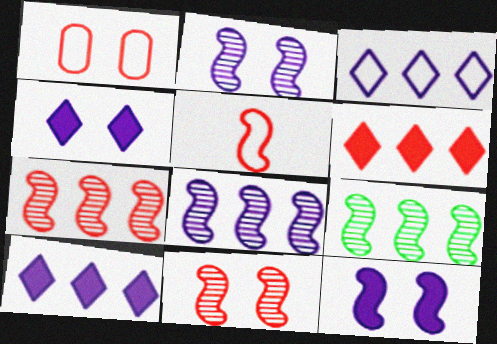[[5, 9, 12], 
[7, 8, 9]]